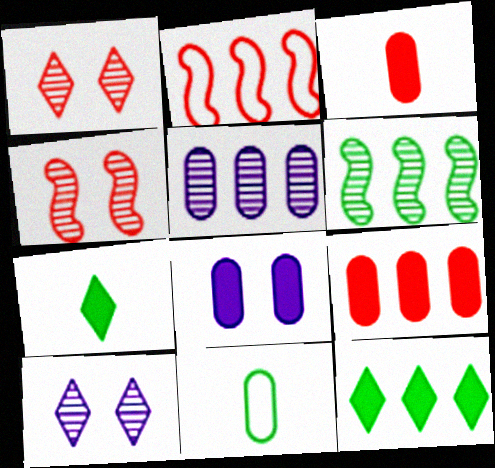[[1, 2, 3], 
[2, 5, 12]]